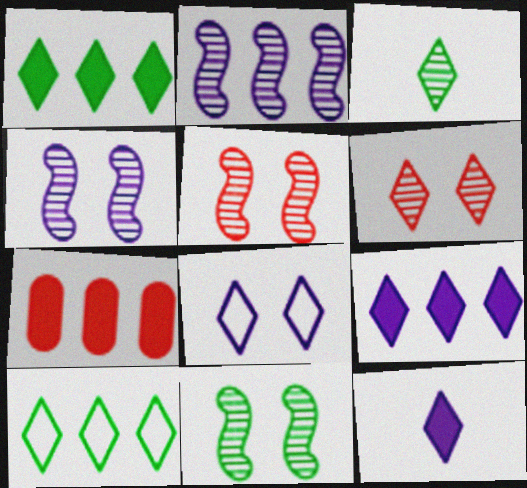[[2, 7, 10], 
[4, 5, 11], 
[6, 10, 12]]